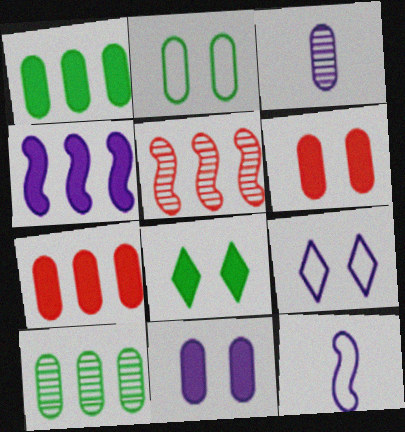[[2, 3, 7], 
[3, 4, 9]]